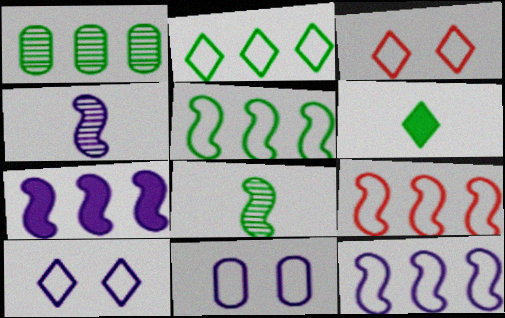[[5, 9, 12]]